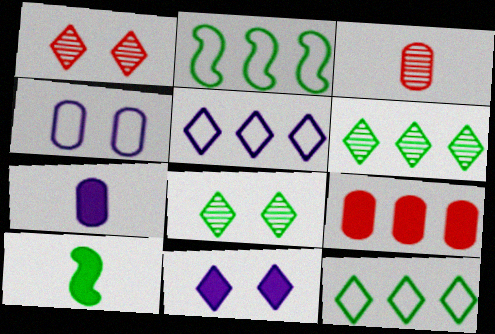[[1, 2, 7], 
[2, 3, 11], 
[9, 10, 11]]